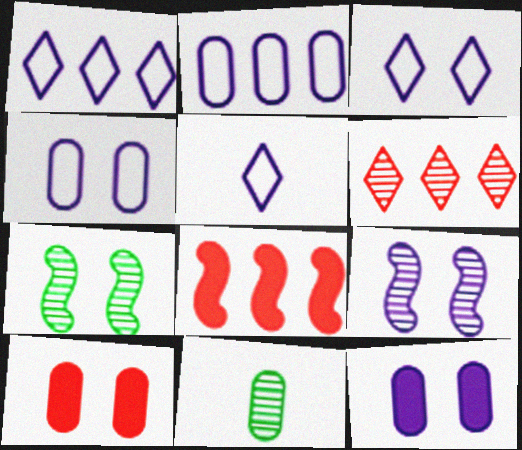[[1, 3, 5], 
[2, 10, 11], 
[3, 7, 10], 
[3, 8, 11], 
[3, 9, 12], 
[6, 9, 11]]